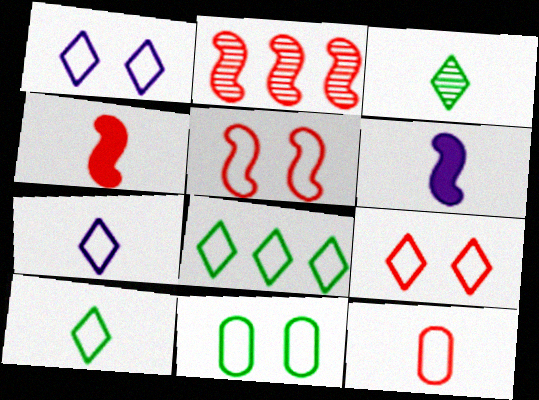[[1, 5, 11], 
[2, 4, 5], 
[3, 6, 12], 
[7, 8, 9]]